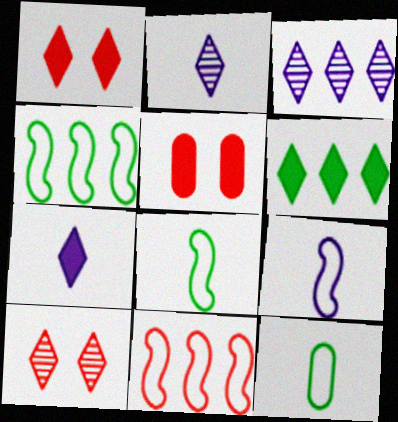[[1, 6, 7], 
[2, 4, 5], 
[3, 5, 8]]